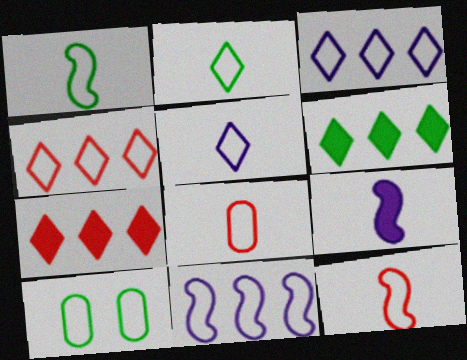[[1, 5, 8], 
[3, 10, 12]]